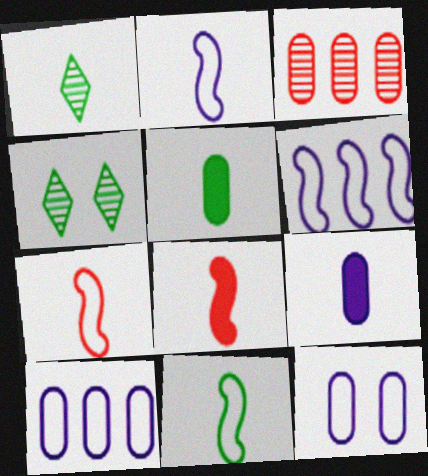[[1, 5, 11], 
[1, 7, 9], 
[2, 7, 11], 
[3, 5, 12], 
[4, 8, 10]]